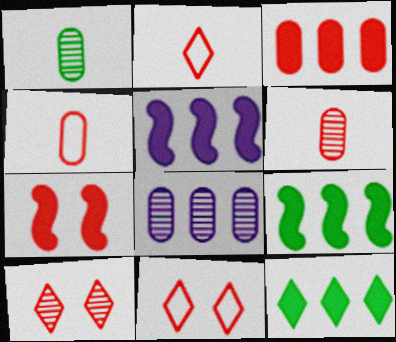[[1, 5, 11], 
[3, 5, 12]]